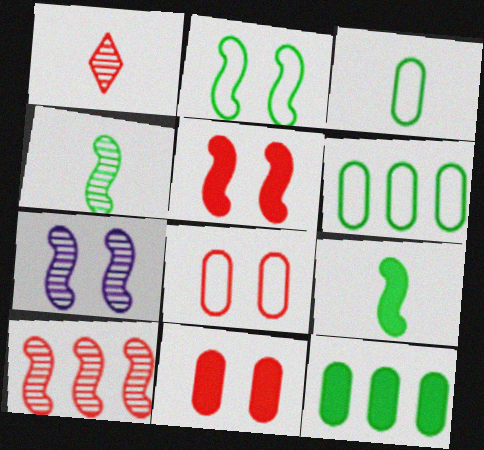[[2, 5, 7], 
[4, 7, 10]]